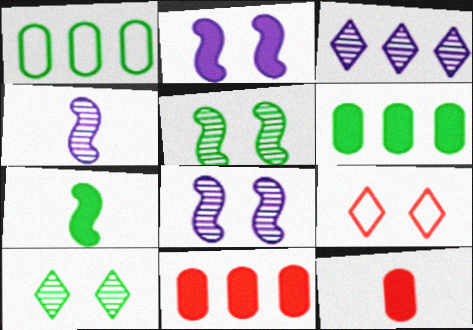[[1, 7, 10], 
[4, 6, 9]]